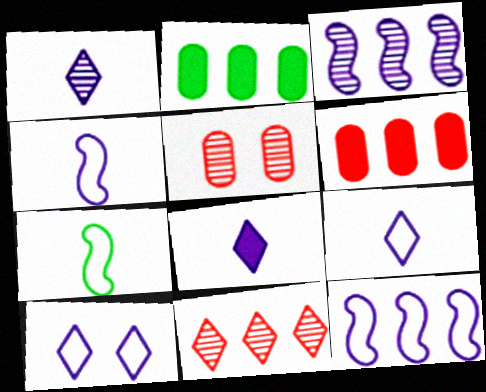[[1, 8, 9], 
[2, 11, 12]]